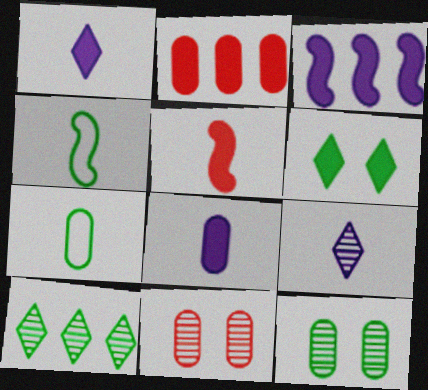[[5, 7, 9]]